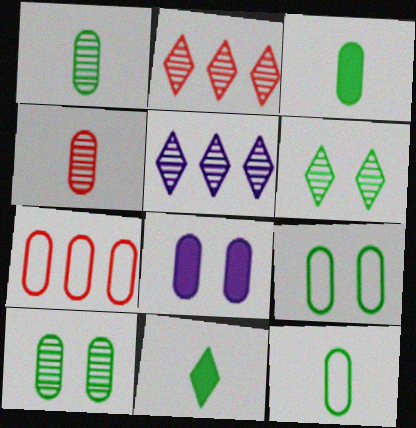[[1, 3, 12], 
[1, 7, 8]]